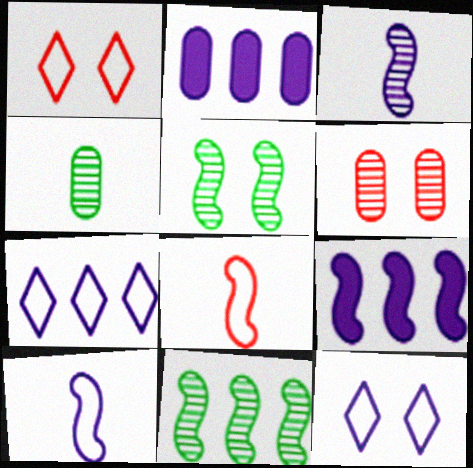[[1, 4, 9], 
[2, 3, 12], 
[5, 8, 9]]